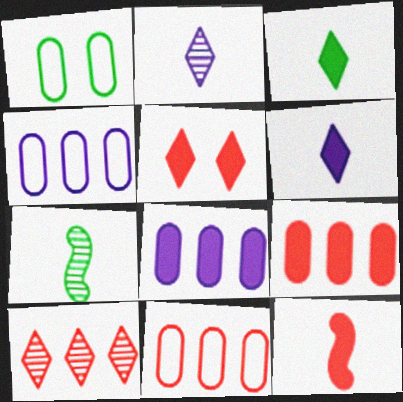[[4, 5, 7], 
[5, 9, 12]]